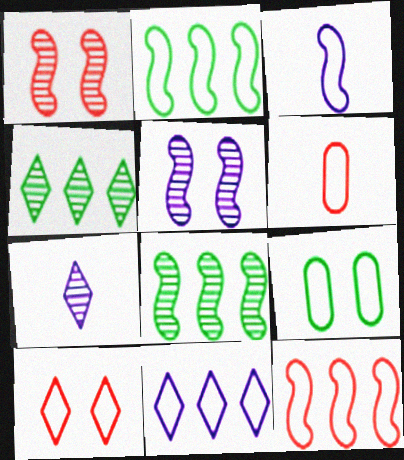[[6, 10, 12]]